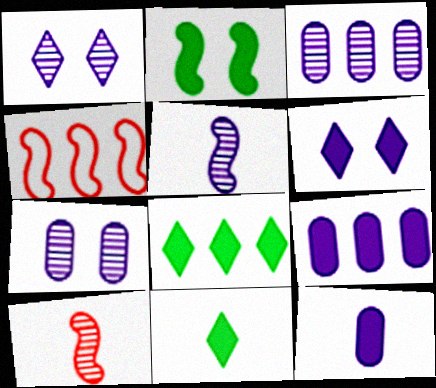[[1, 3, 5], 
[2, 4, 5], 
[3, 4, 8], 
[4, 7, 11]]